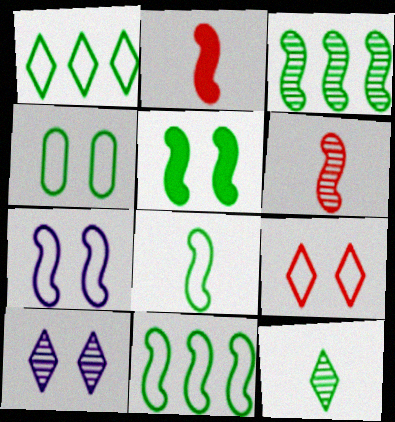[[1, 4, 8], 
[2, 3, 7], 
[3, 5, 8], 
[4, 7, 9]]